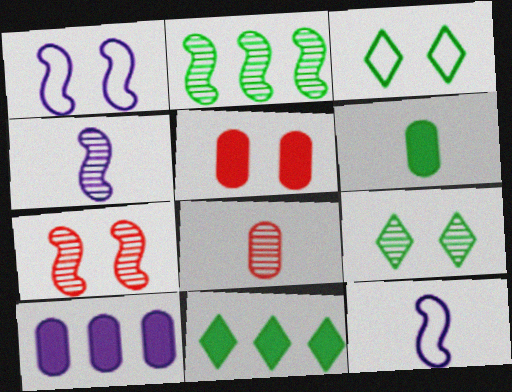[[1, 5, 9], 
[1, 8, 11], 
[2, 3, 6], 
[2, 4, 7], 
[5, 6, 10]]